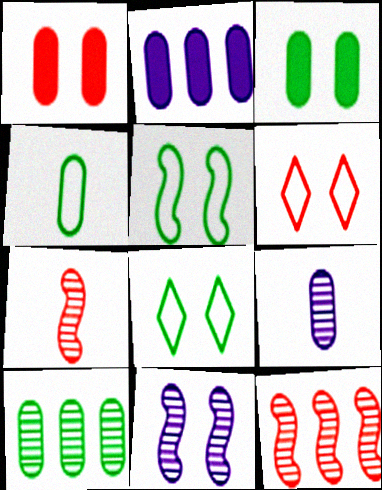[[1, 8, 11], 
[2, 7, 8], 
[3, 4, 10], 
[3, 6, 11]]